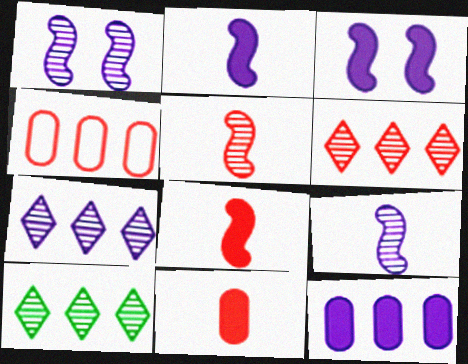[[6, 7, 10]]